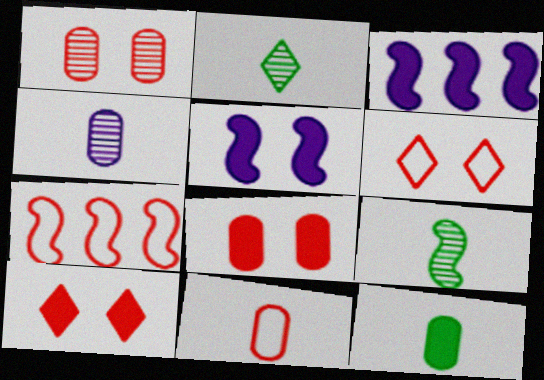[[3, 10, 12], 
[4, 11, 12], 
[5, 7, 9], 
[6, 7, 11]]